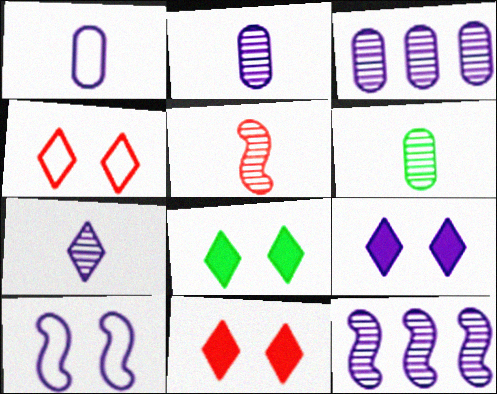[[1, 9, 12], 
[5, 6, 7], 
[8, 9, 11]]